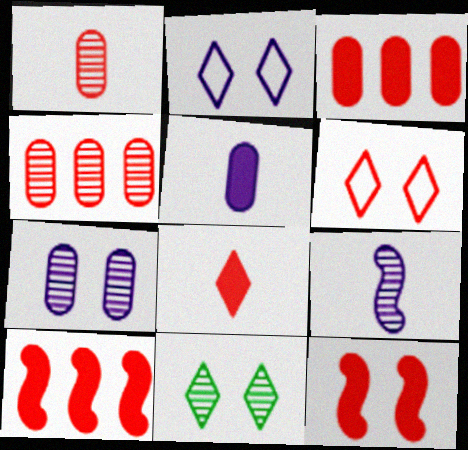[[1, 6, 10], 
[3, 8, 12], 
[4, 9, 11]]